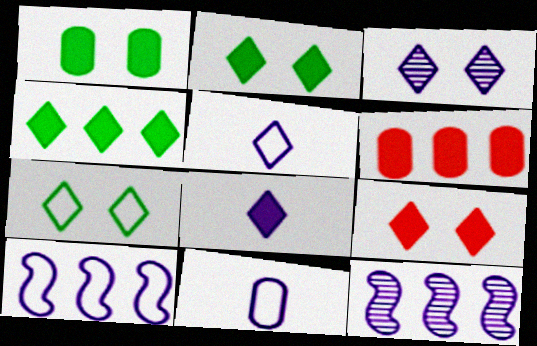[[3, 7, 9], 
[4, 8, 9]]